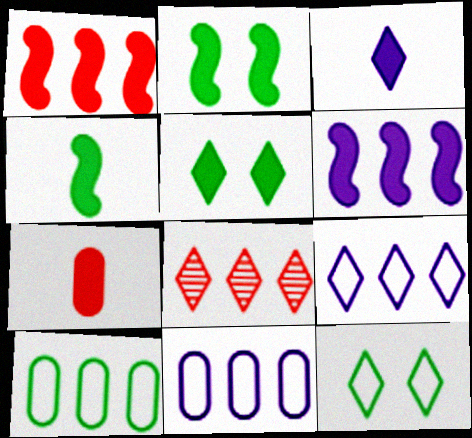[[3, 4, 7], 
[3, 8, 12], 
[5, 6, 7], 
[6, 8, 10]]